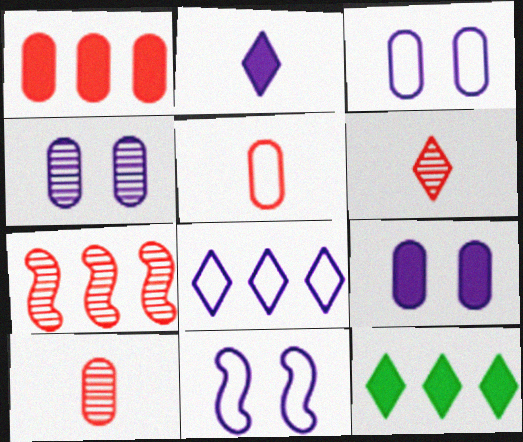[[3, 4, 9], 
[10, 11, 12]]